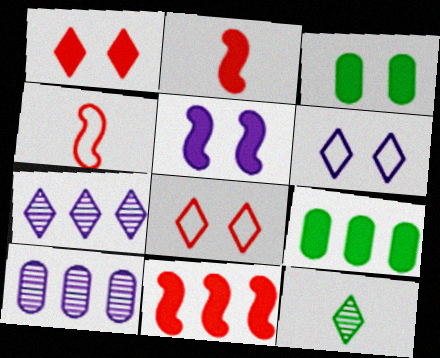[[1, 3, 5], 
[3, 4, 7]]